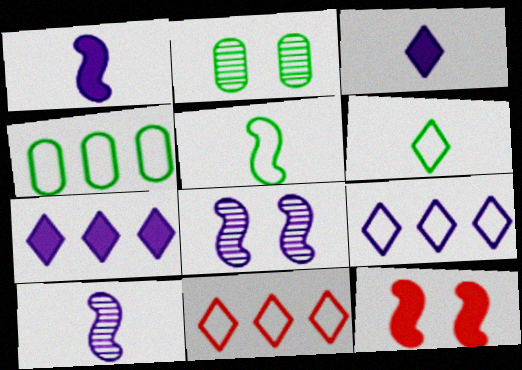[[1, 2, 11]]